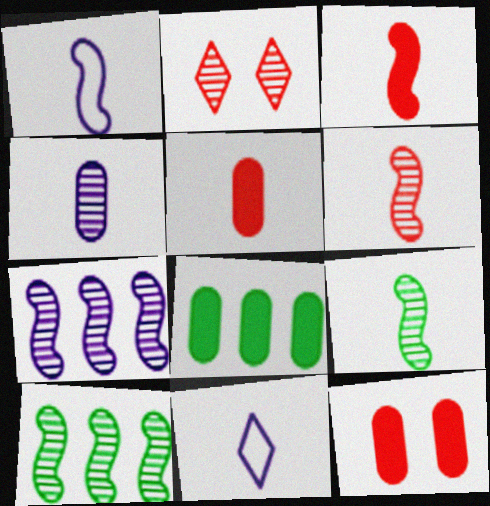[[1, 2, 8], 
[1, 3, 9], 
[2, 4, 10], 
[5, 9, 11], 
[10, 11, 12]]